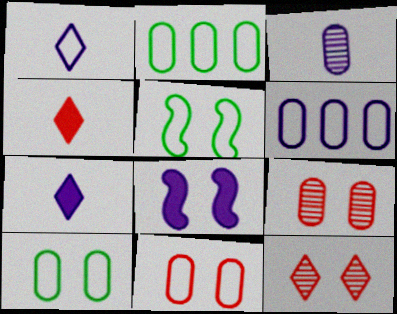[[8, 10, 12]]